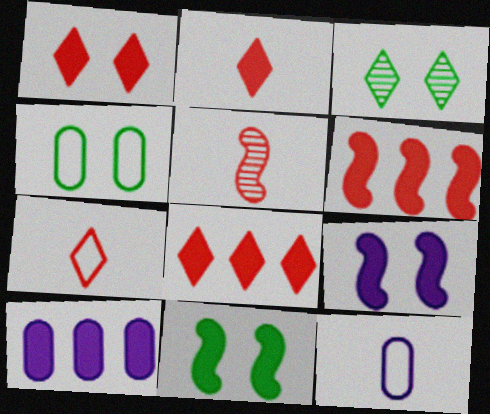[[1, 2, 8], 
[2, 10, 11], 
[3, 4, 11], 
[3, 6, 12]]